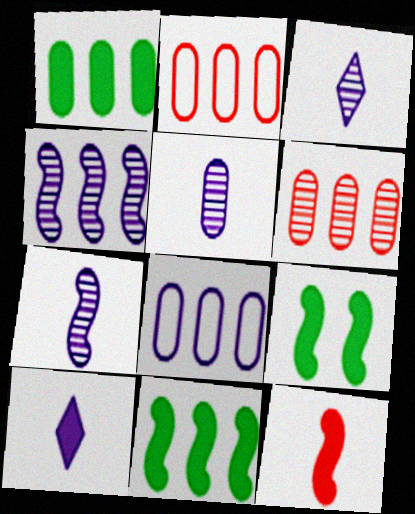[[1, 6, 8], 
[2, 3, 9], 
[3, 5, 7]]